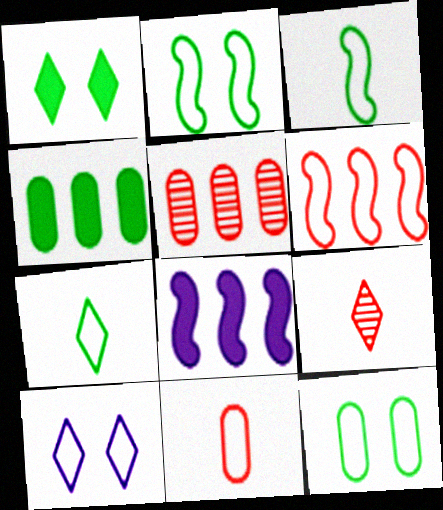[[8, 9, 12]]